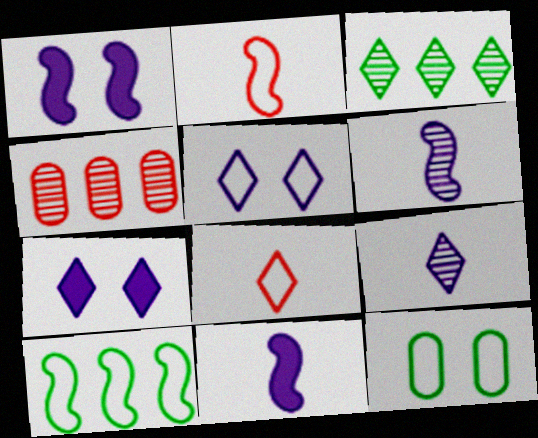[[3, 7, 8]]